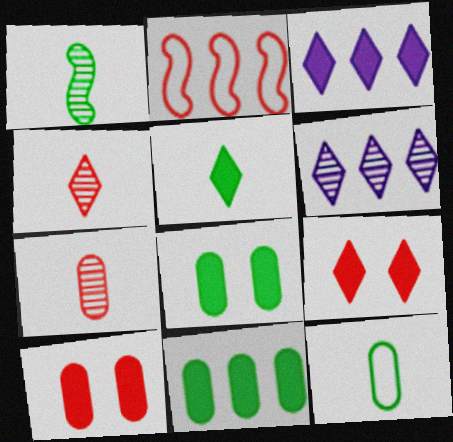[[1, 5, 12], 
[2, 4, 10], 
[2, 6, 11], 
[2, 7, 9], 
[3, 5, 9]]